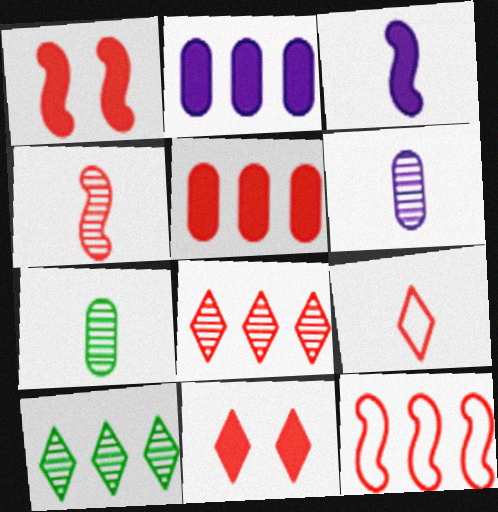[[1, 4, 12], 
[2, 10, 12], 
[3, 7, 9], 
[5, 8, 12], 
[8, 9, 11]]